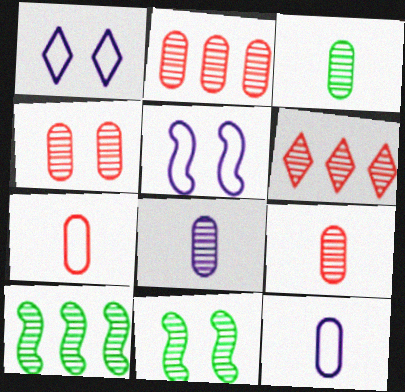[[2, 4, 9], 
[3, 8, 9], 
[6, 8, 11]]